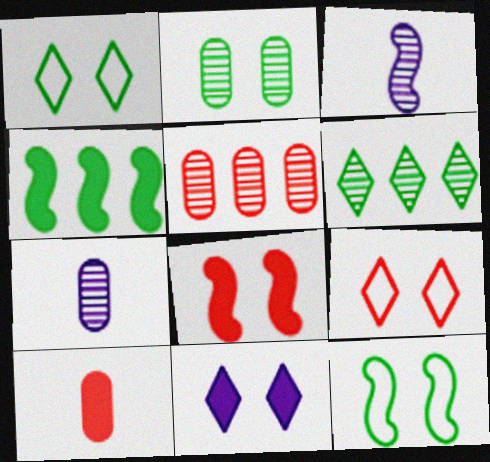[[2, 5, 7], 
[4, 7, 9], 
[4, 10, 11]]